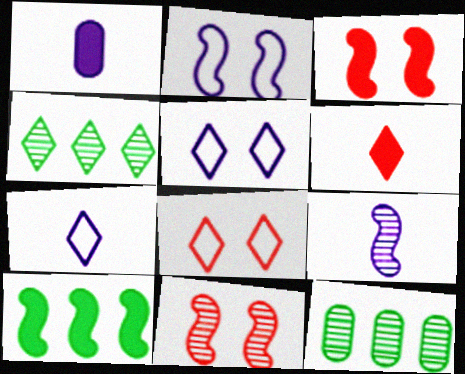[[1, 7, 9], 
[2, 6, 12], 
[3, 7, 12], 
[4, 5, 6]]